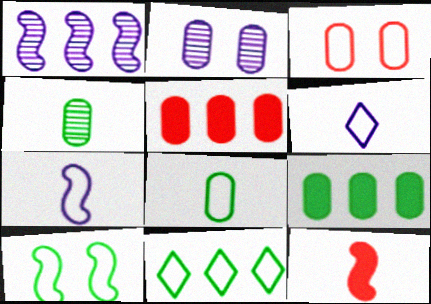[[1, 5, 11], 
[1, 10, 12], 
[2, 5, 8], 
[2, 11, 12], 
[3, 7, 11], 
[4, 6, 12], 
[8, 10, 11]]